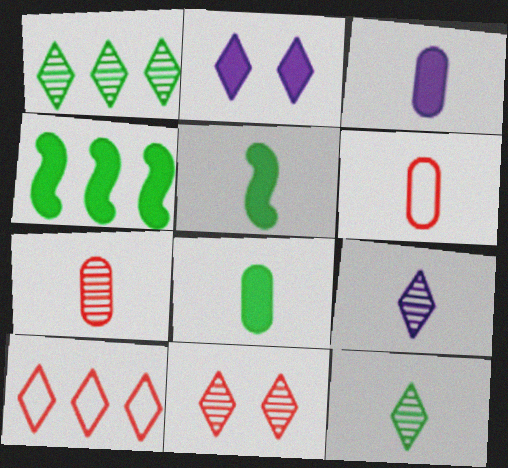[[1, 9, 11], 
[2, 10, 12], 
[5, 6, 9]]